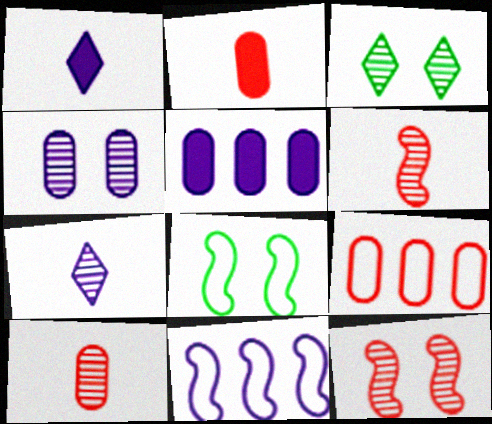[[1, 4, 11], 
[2, 3, 11], 
[3, 4, 12]]